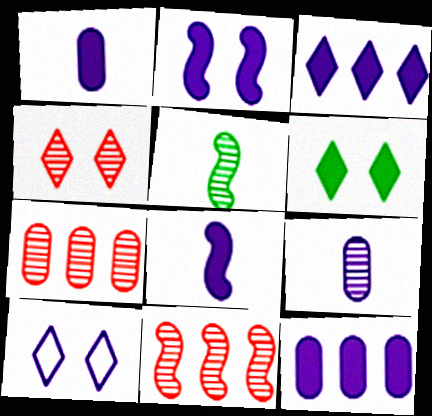[[1, 2, 3], 
[4, 6, 10]]